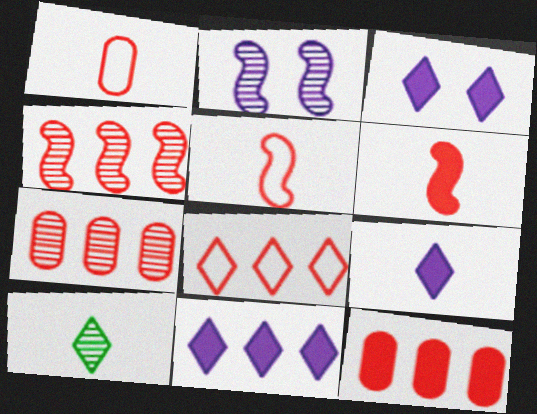[[2, 7, 10], 
[3, 8, 10], 
[3, 9, 11], 
[4, 8, 12]]